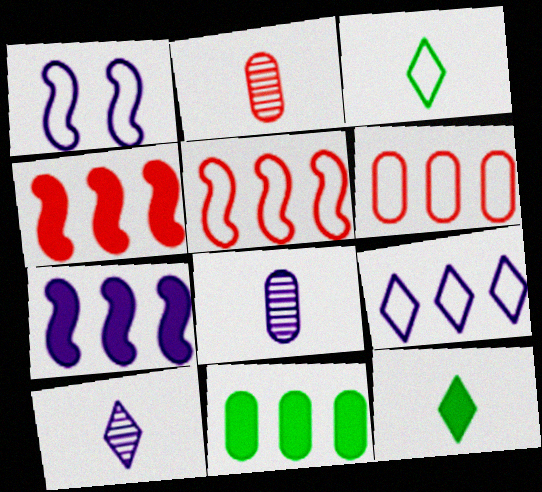[[1, 3, 6]]